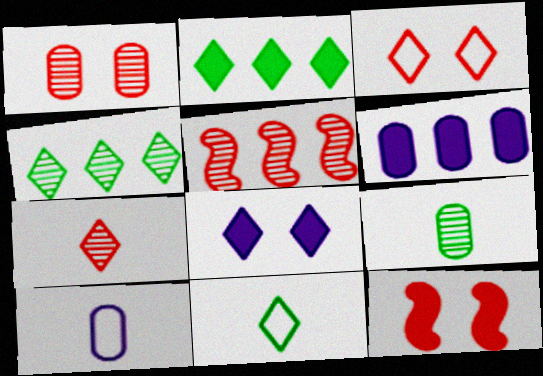[[1, 3, 12], 
[1, 5, 7], 
[4, 10, 12]]